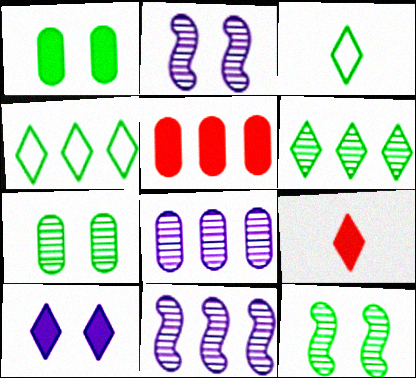[[2, 3, 5], 
[4, 5, 11]]